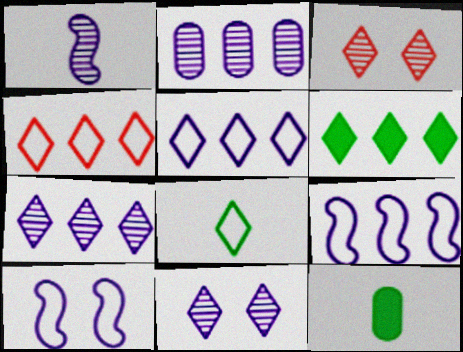[[1, 2, 11], 
[3, 9, 12], 
[4, 6, 7]]